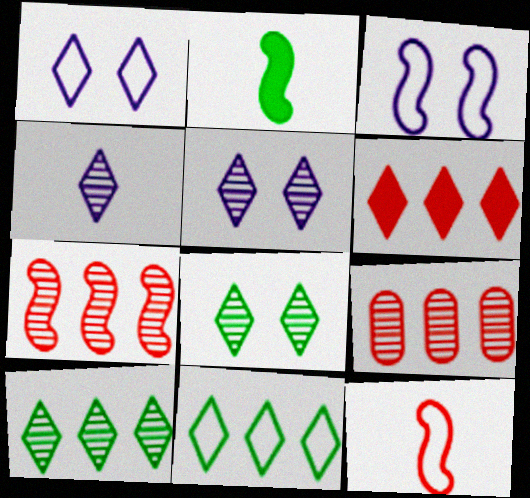[[1, 2, 9], 
[2, 3, 7]]